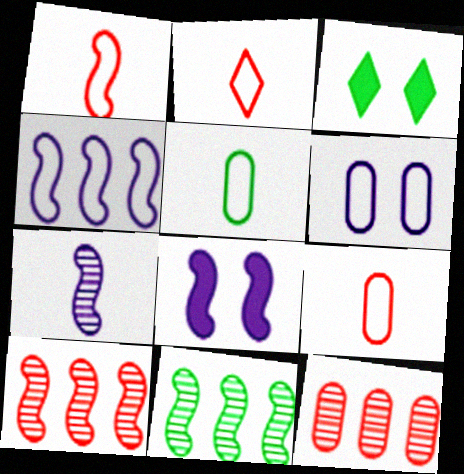[[1, 2, 9], 
[1, 8, 11], 
[3, 5, 11], 
[4, 7, 8]]